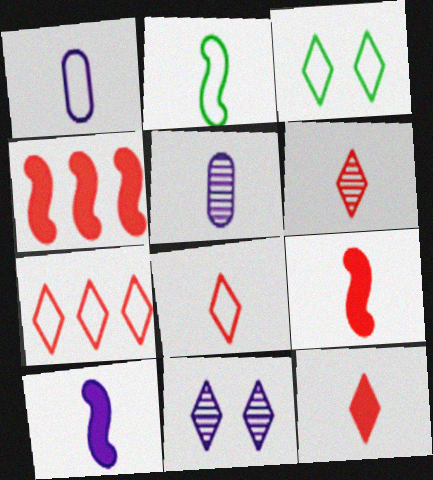[[1, 2, 8], 
[2, 5, 12], 
[3, 4, 5], 
[6, 8, 12]]